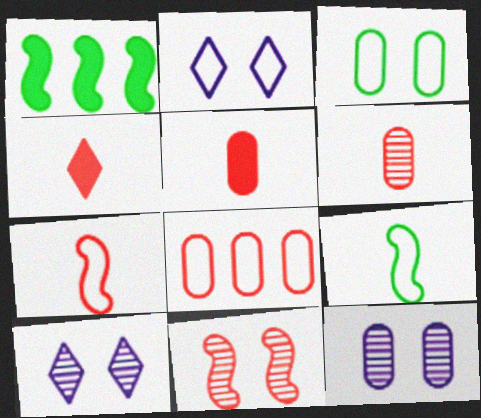[[1, 2, 6], 
[2, 8, 9], 
[4, 6, 7], 
[4, 8, 11]]